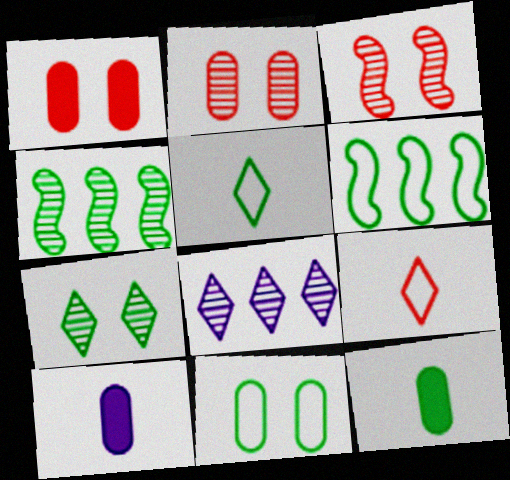[[5, 6, 11], 
[6, 7, 12]]